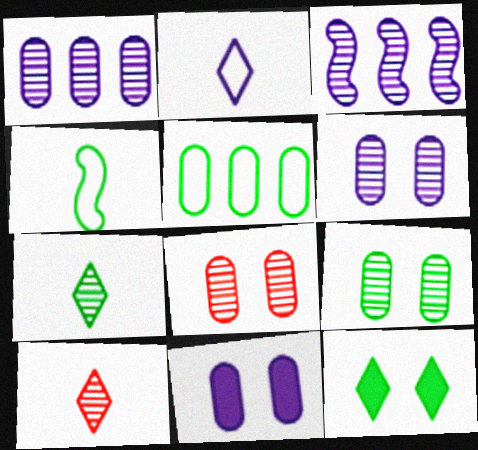[[2, 3, 11], 
[3, 7, 8], 
[3, 9, 10], 
[6, 8, 9]]